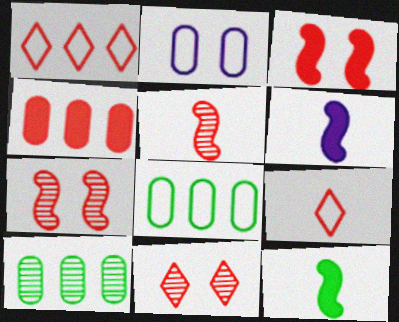[[4, 7, 9], 
[6, 8, 11]]